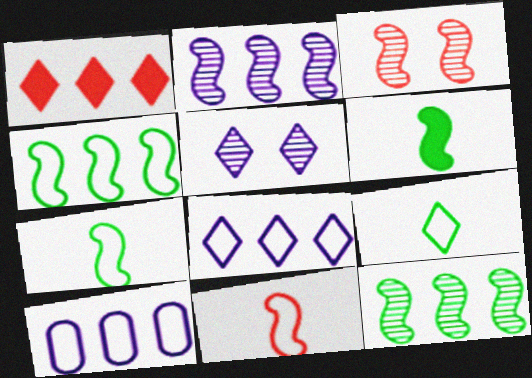[[1, 5, 9], 
[1, 10, 12]]